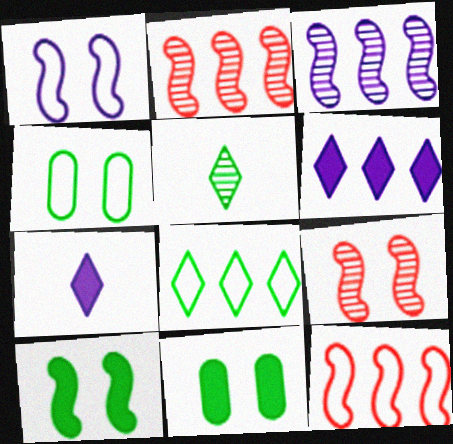[[1, 9, 10], 
[2, 4, 7]]